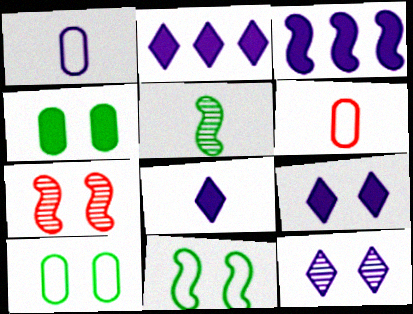[[1, 3, 12], 
[2, 8, 9], 
[5, 6, 8], 
[7, 9, 10]]